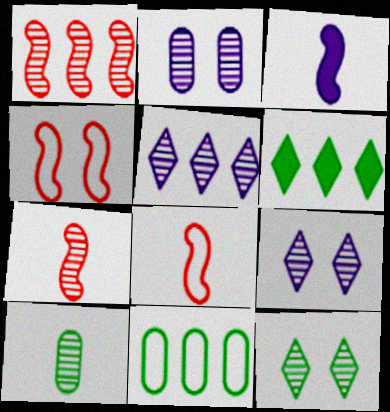[[1, 9, 10], 
[2, 6, 8]]